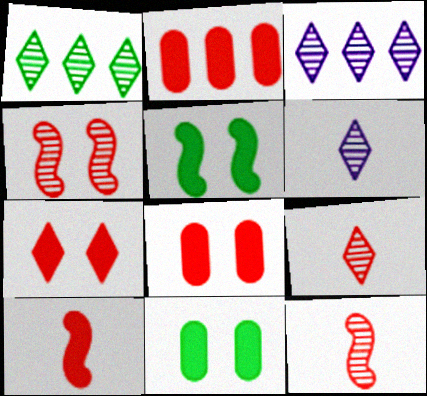[[2, 7, 10]]